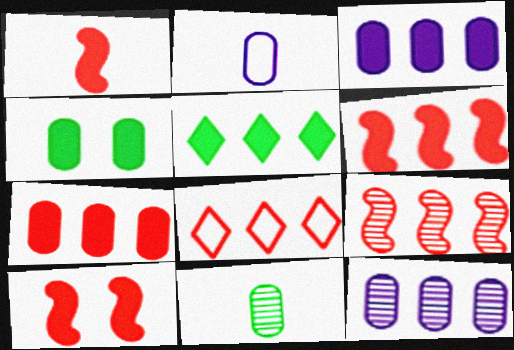[[1, 6, 10], 
[3, 5, 6], 
[7, 8, 9]]